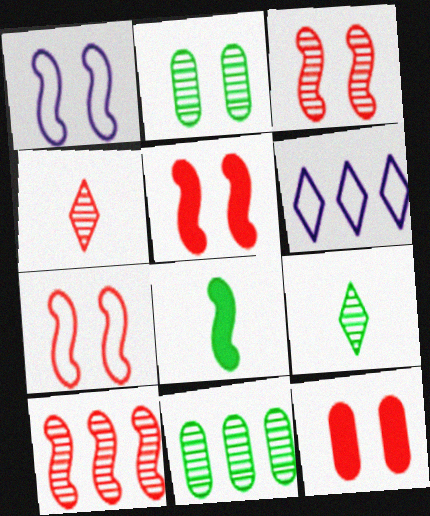[[1, 8, 10], 
[3, 5, 7]]